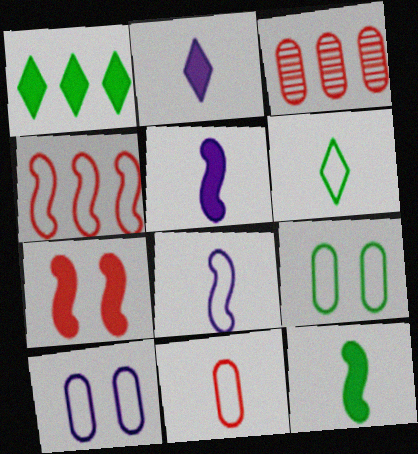[[4, 6, 10], 
[6, 8, 11]]